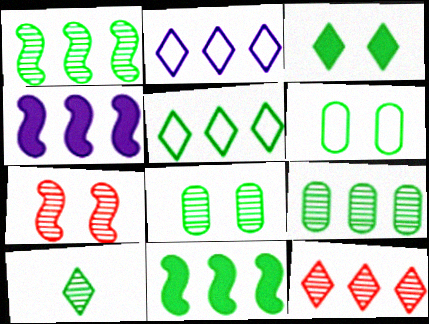[[1, 8, 10], 
[3, 5, 10], 
[5, 9, 11], 
[6, 10, 11]]